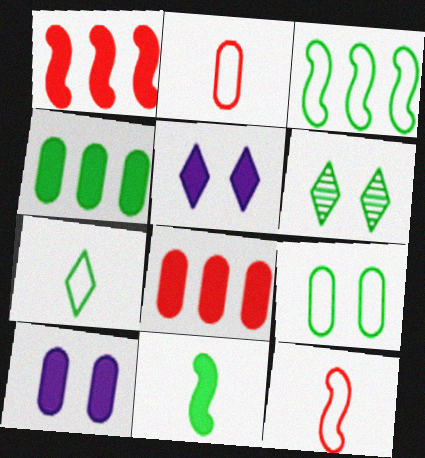[[3, 7, 9], 
[5, 8, 11]]